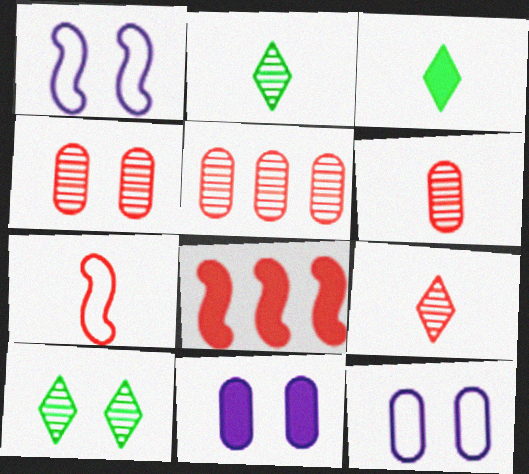[[1, 3, 5], 
[2, 8, 12], 
[3, 8, 11], 
[4, 5, 6]]